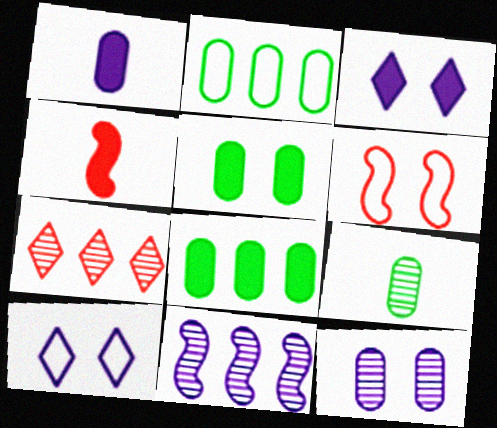[[1, 10, 11], 
[2, 5, 9], 
[3, 4, 8]]